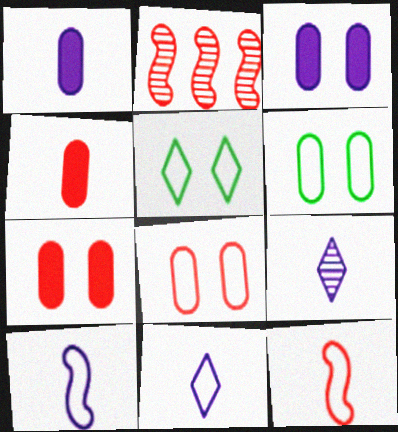[[1, 2, 5], 
[1, 9, 10]]